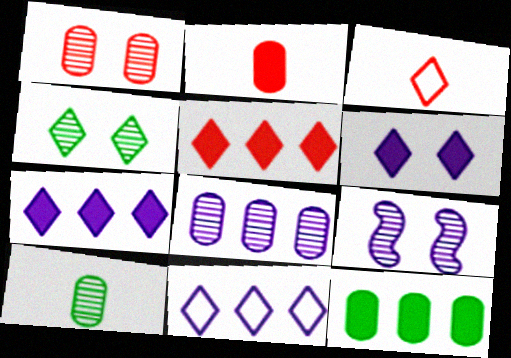[[1, 4, 9], 
[1, 8, 10], 
[3, 4, 7], 
[3, 9, 12]]